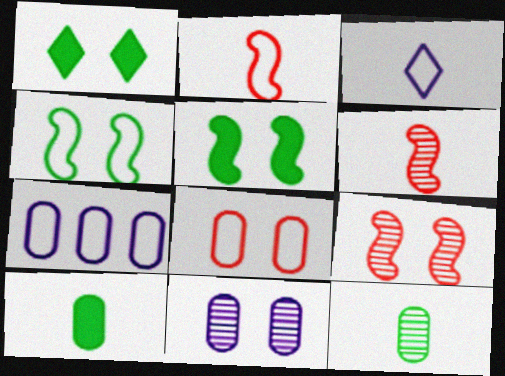[[1, 6, 7], 
[3, 6, 10]]